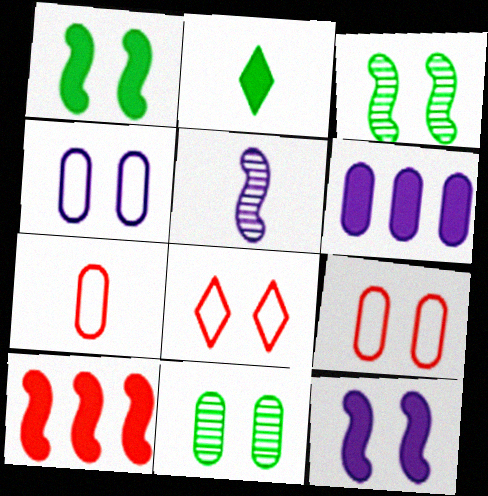[[2, 5, 7], 
[6, 7, 11], 
[8, 11, 12]]